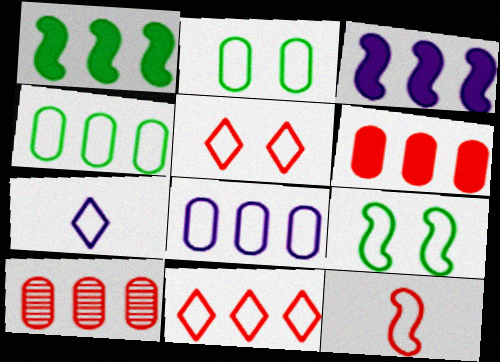[]